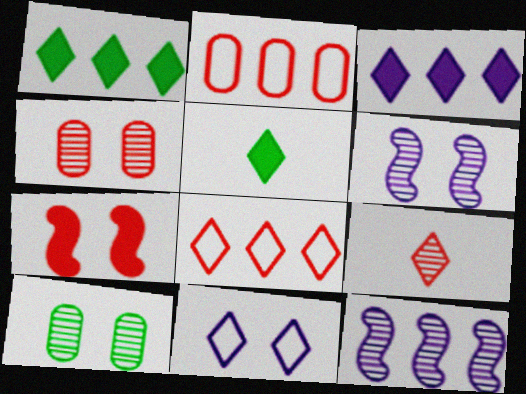[[1, 2, 12], 
[1, 9, 11], 
[2, 5, 6], 
[2, 7, 9], 
[7, 10, 11], 
[9, 10, 12]]